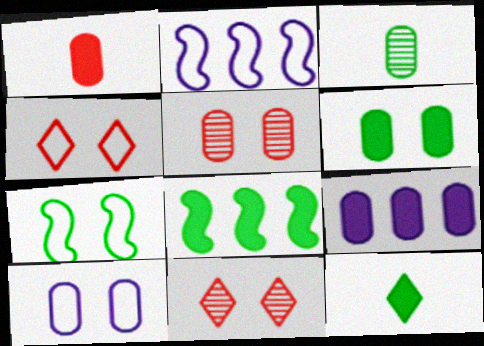[[1, 6, 9], 
[2, 5, 12], 
[4, 7, 10], 
[5, 6, 10], 
[6, 8, 12]]